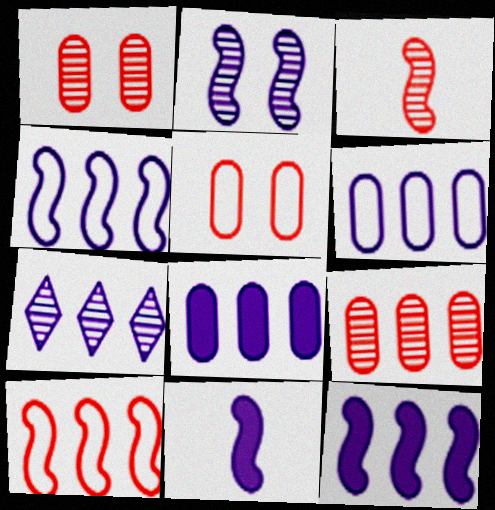[[2, 4, 11], 
[4, 7, 8], 
[6, 7, 12]]